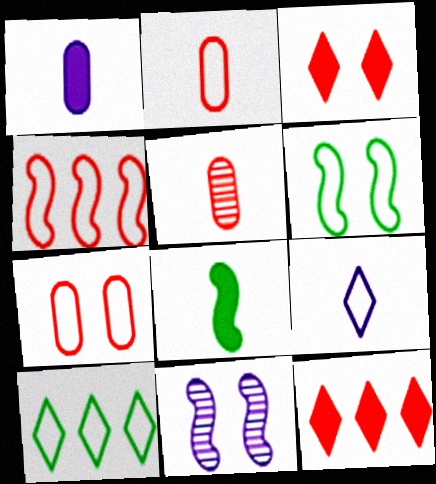[[3, 4, 5], 
[4, 8, 11], 
[5, 8, 9]]